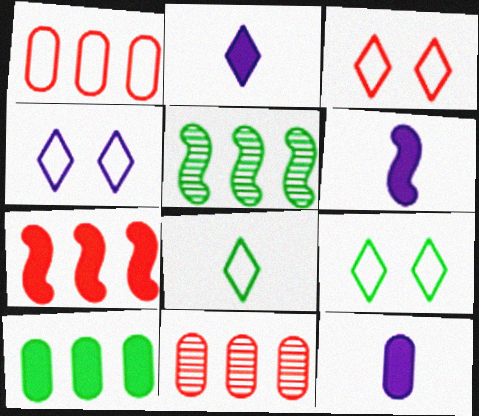[[2, 6, 12], 
[3, 4, 9], 
[3, 5, 12], 
[6, 9, 11]]